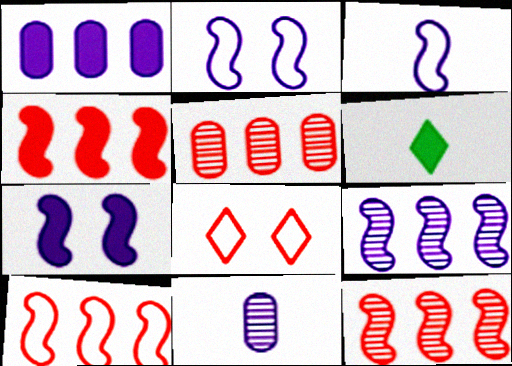[[2, 5, 6], 
[3, 7, 9], 
[4, 10, 12]]